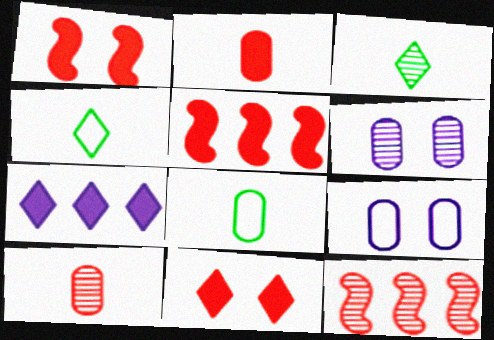[[2, 5, 11], 
[3, 5, 9], 
[3, 6, 12], 
[4, 5, 6]]